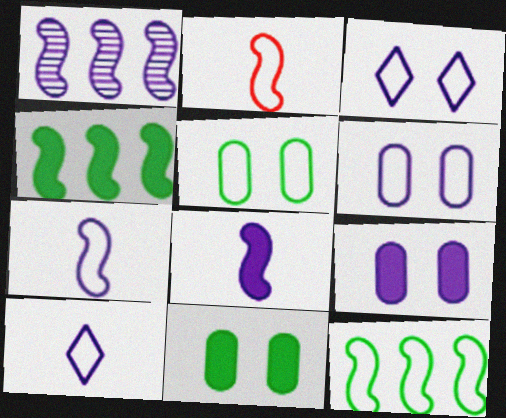[[1, 9, 10]]